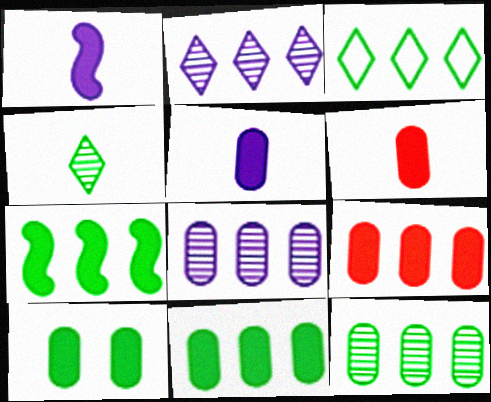[[3, 7, 12], 
[5, 9, 10]]